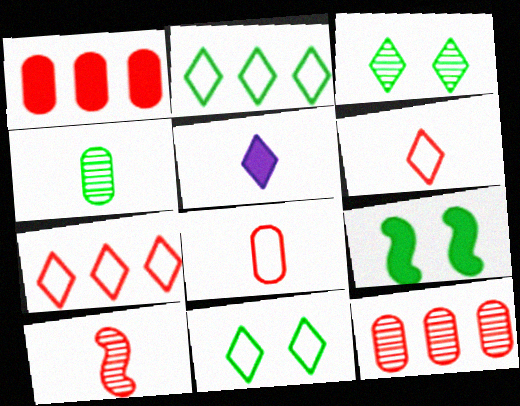[[1, 5, 9], 
[2, 4, 9], 
[3, 5, 7]]